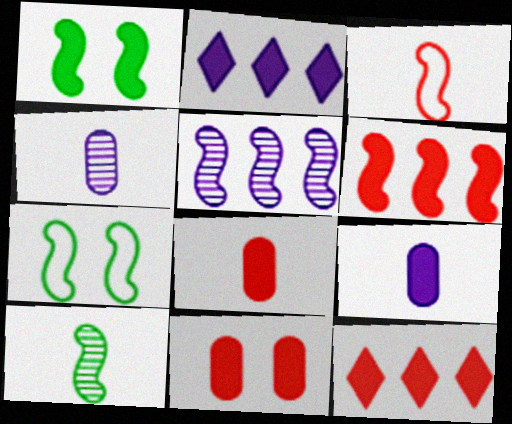[[1, 2, 8], 
[1, 3, 5], 
[1, 9, 12], 
[4, 7, 12]]